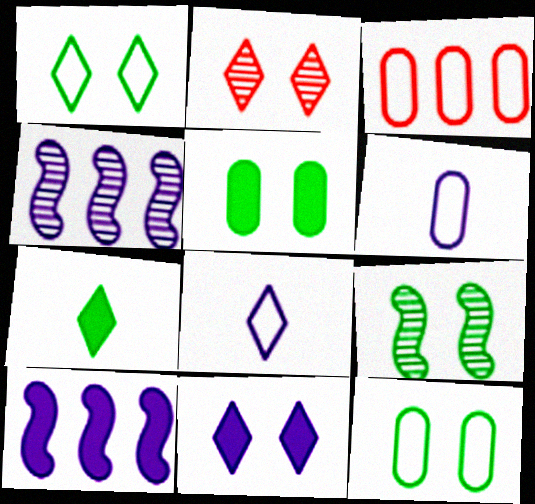[[1, 2, 11], 
[1, 5, 9], 
[3, 6, 12], 
[4, 6, 11]]